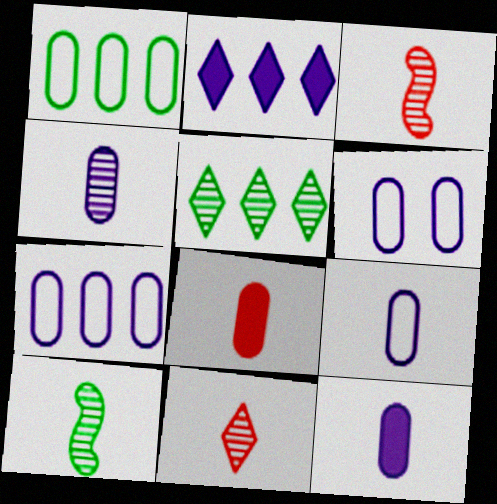[[4, 9, 12], 
[4, 10, 11], 
[6, 7, 9]]